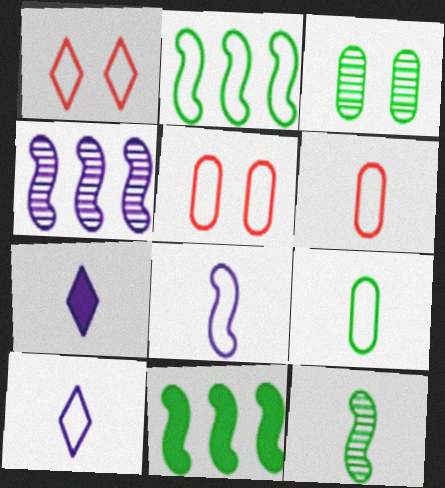[[2, 5, 10], 
[6, 7, 12]]